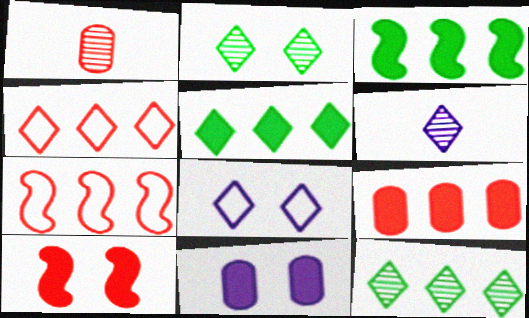[[1, 3, 8], 
[1, 4, 10]]